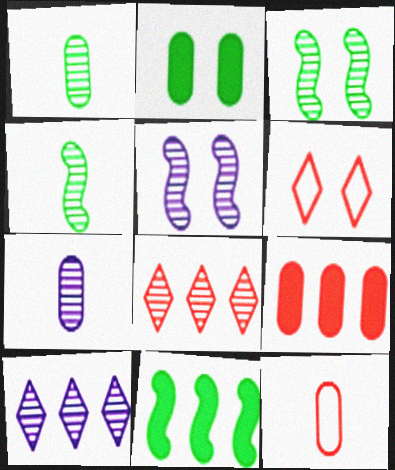[[1, 5, 8], 
[2, 5, 6], 
[3, 7, 8], 
[5, 7, 10], 
[6, 7, 11]]